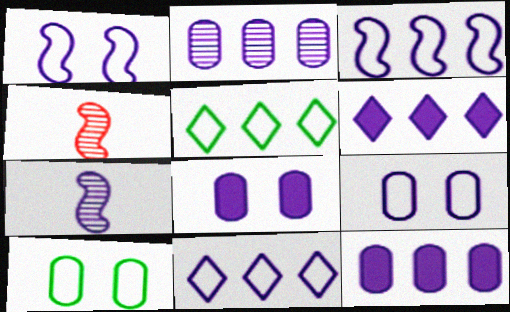[[2, 3, 6], 
[4, 5, 8], 
[4, 6, 10], 
[6, 7, 9], 
[7, 8, 11]]